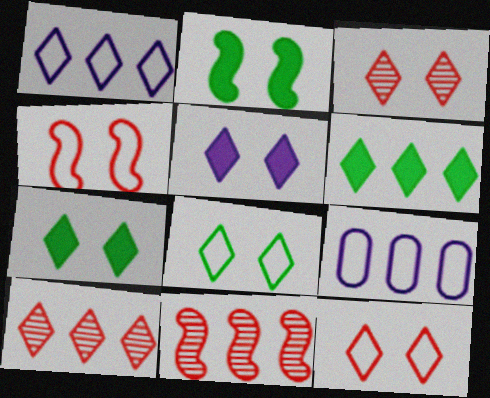[[1, 6, 10], 
[3, 5, 8], 
[6, 9, 11]]